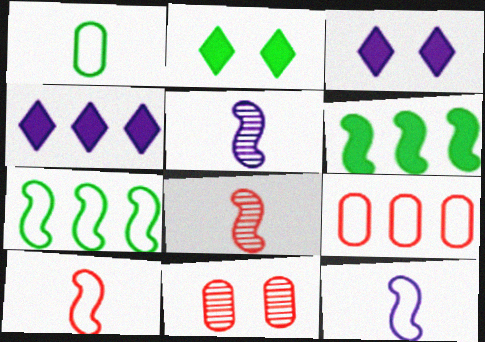[[2, 5, 9]]